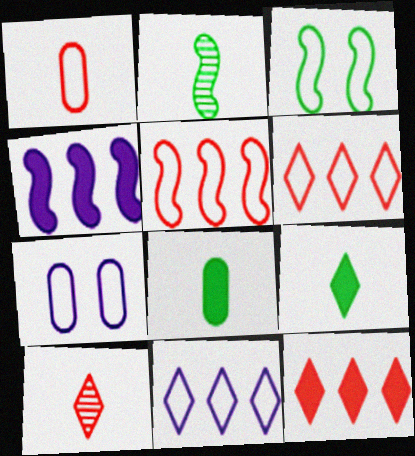[[1, 3, 11], 
[2, 7, 12]]